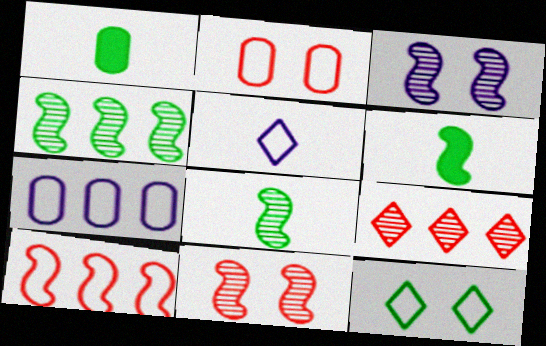[[1, 4, 12], 
[3, 6, 10]]